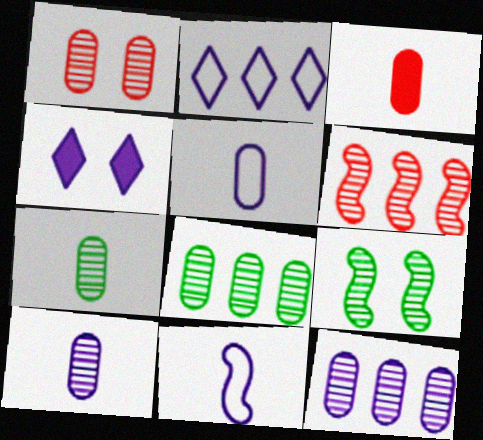[[1, 7, 12], 
[1, 8, 10], 
[2, 3, 9], 
[3, 5, 7], 
[4, 11, 12]]